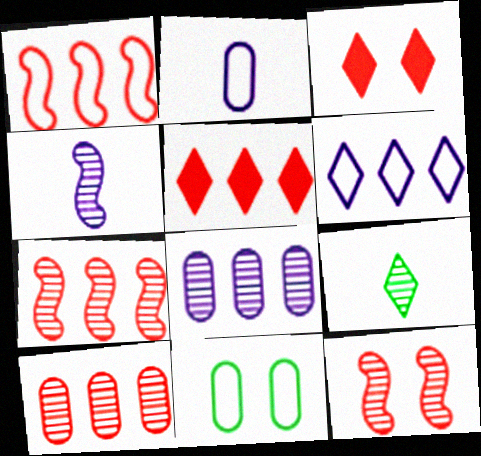[[1, 5, 10], 
[3, 6, 9], 
[4, 5, 11], 
[8, 9, 12]]